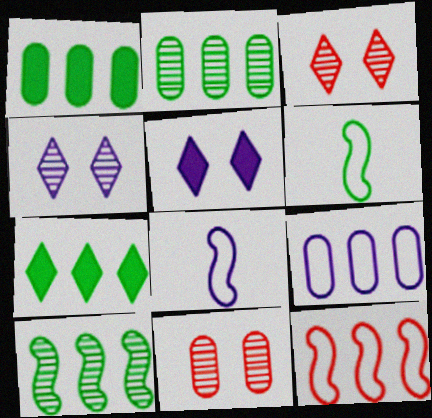[[1, 3, 8], 
[7, 8, 11]]